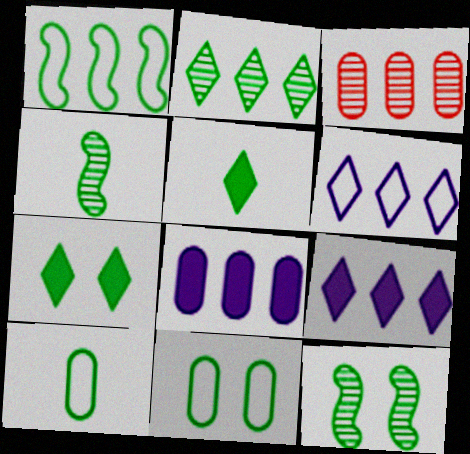[[1, 3, 9], 
[4, 5, 10], 
[7, 11, 12]]